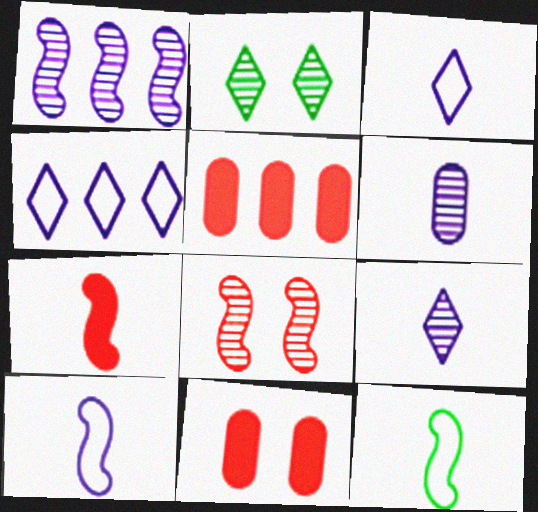[[2, 5, 10]]